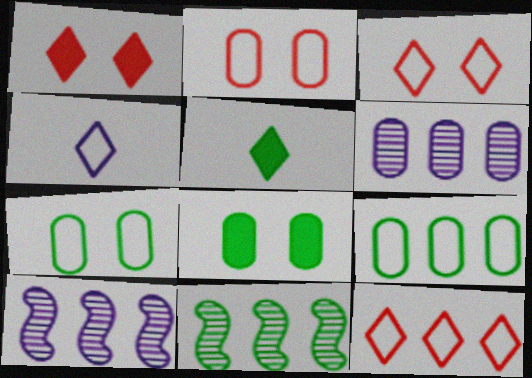[[2, 5, 10], 
[5, 7, 11]]